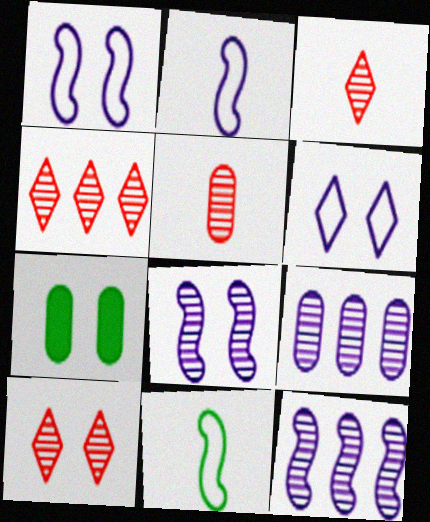[[1, 7, 10], 
[2, 4, 7], 
[3, 4, 10]]